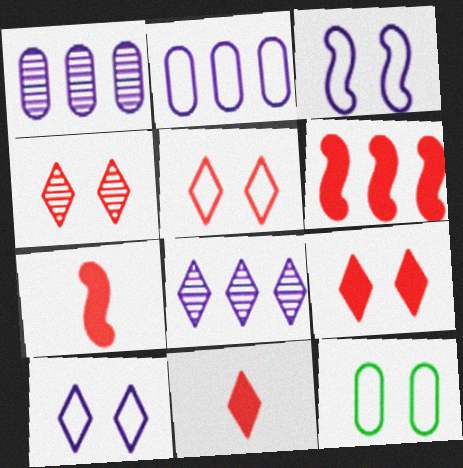[[3, 5, 12], 
[4, 5, 9], 
[7, 8, 12]]